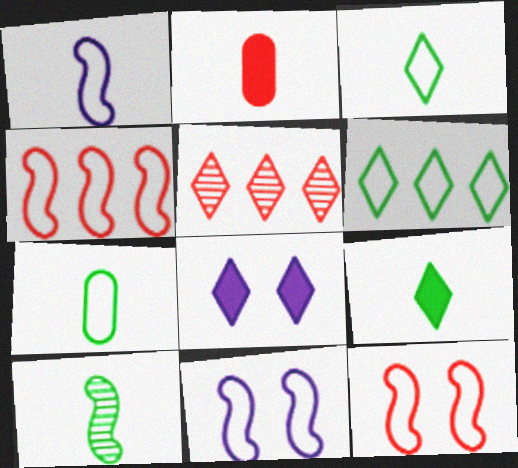[[2, 5, 12], 
[3, 5, 8], 
[7, 9, 10]]